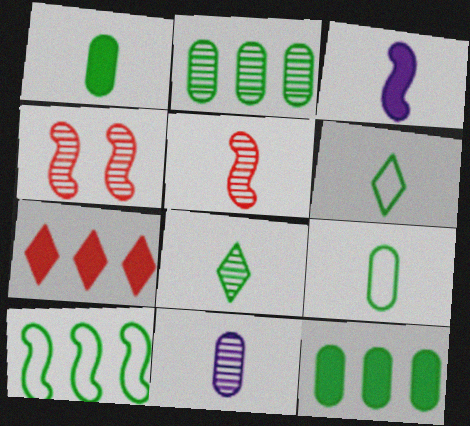[[3, 4, 10], 
[5, 8, 11]]